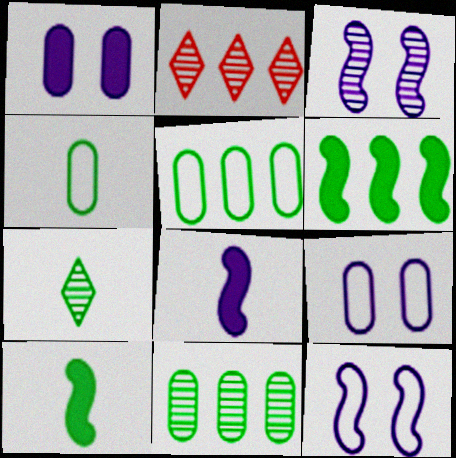[[2, 9, 10], 
[4, 7, 10]]